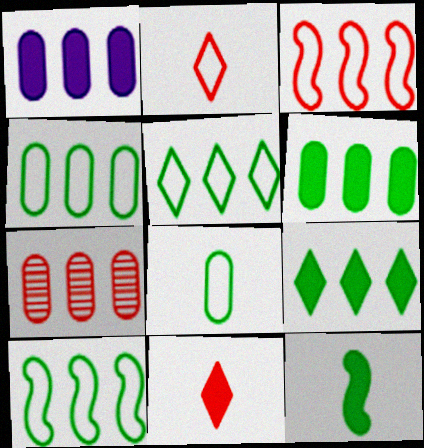[[1, 4, 7], 
[4, 5, 10]]